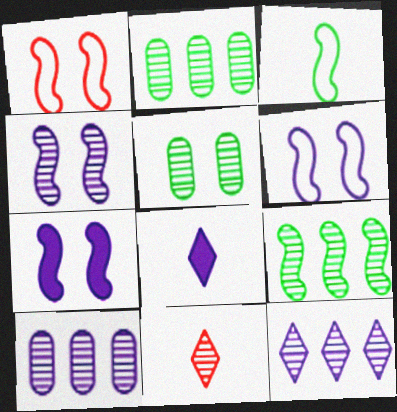[[1, 2, 8], 
[2, 4, 11], 
[4, 6, 7], 
[6, 8, 10]]